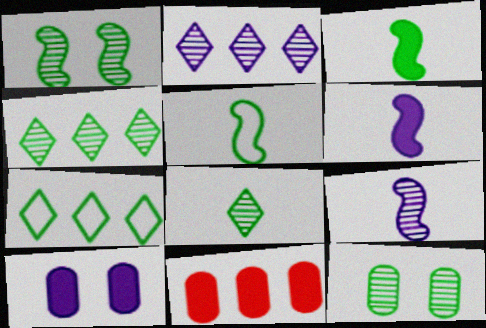[[3, 7, 12]]